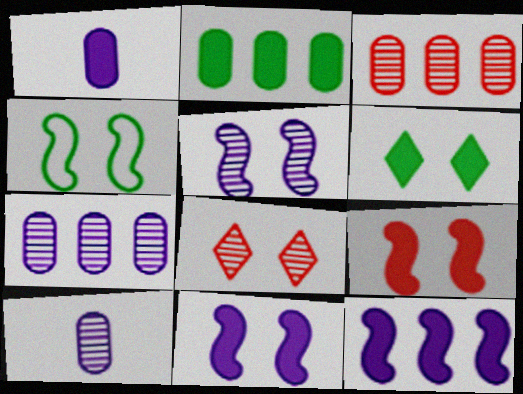[[4, 5, 9]]